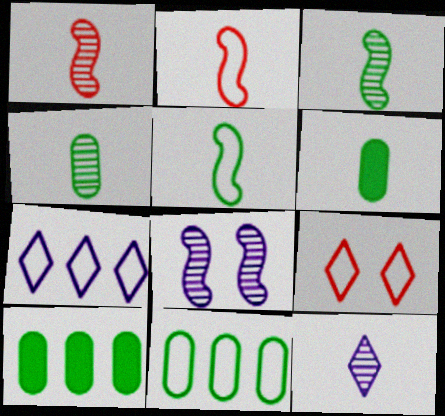[[1, 4, 12], 
[2, 6, 12]]